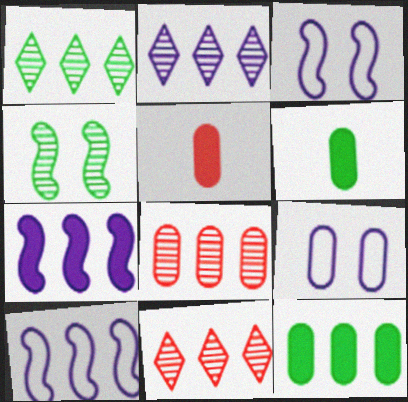[[1, 2, 11], 
[1, 3, 5], 
[3, 6, 11], 
[6, 8, 9], 
[10, 11, 12]]